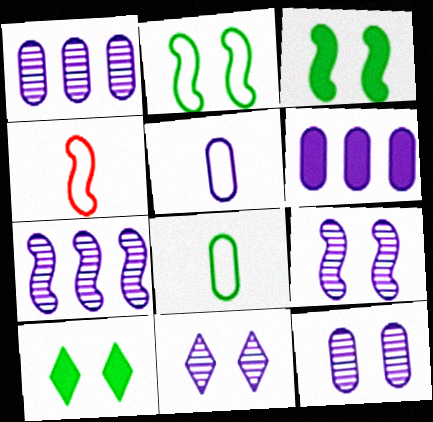[[1, 4, 10], 
[3, 4, 7], 
[5, 6, 12], 
[9, 11, 12]]